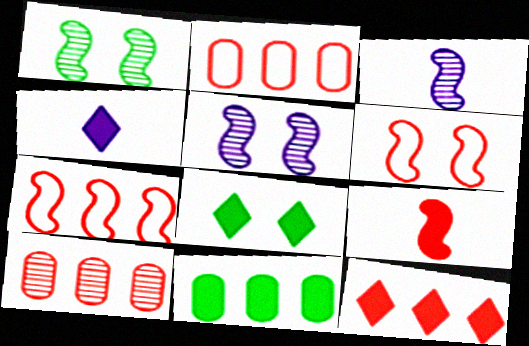[[1, 2, 4], 
[2, 3, 8], 
[4, 8, 12], 
[7, 10, 12]]